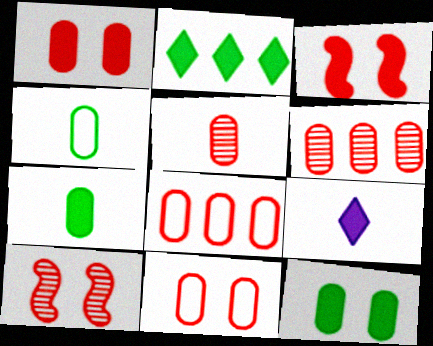[[1, 5, 8]]